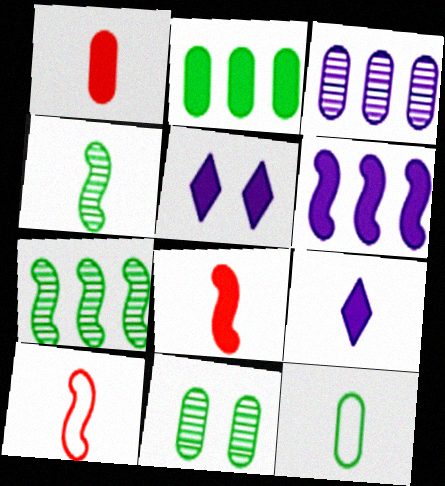[[2, 5, 8], 
[2, 11, 12]]